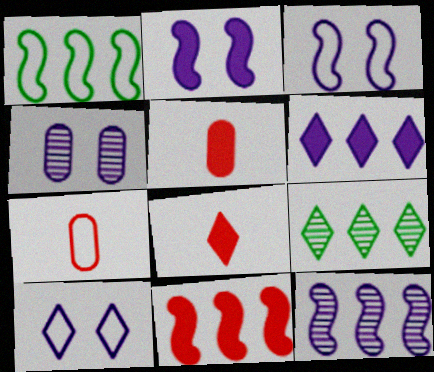[[1, 4, 8], 
[1, 7, 10], 
[1, 11, 12], 
[2, 4, 10], 
[2, 7, 9], 
[3, 5, 9], 
[8, 9, 10]]